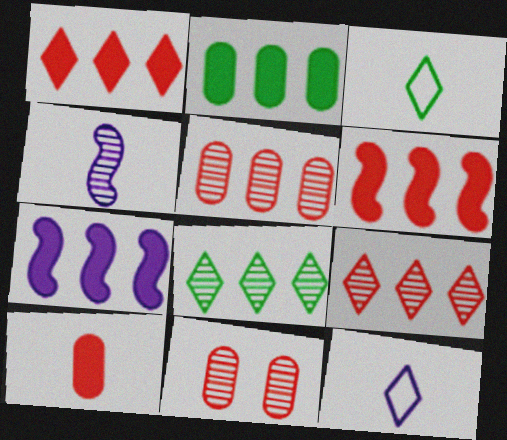[[1, 2, 7], 
[3, 4, 10], 
[3, 7, 11], 
[4, 8, 11]]